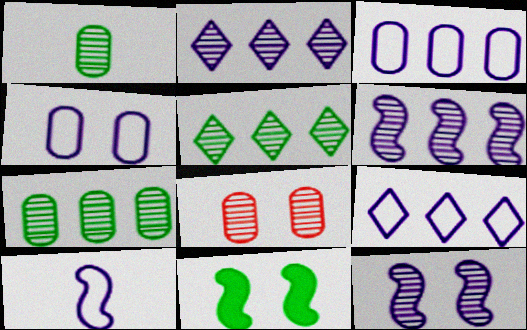[[4, 9, 10]]